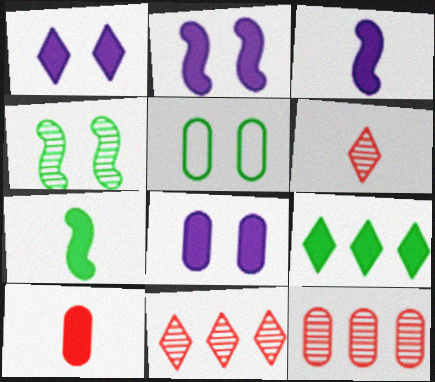[[1, 2, 8], 
[2, 9, 10], 
[3, 5, 11]]